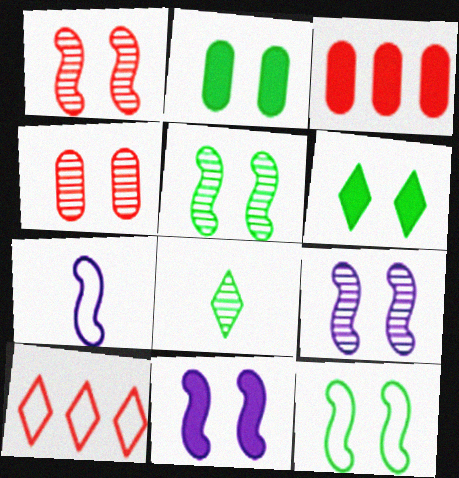[[1, 5, 9], 
[1, 11, 12]]